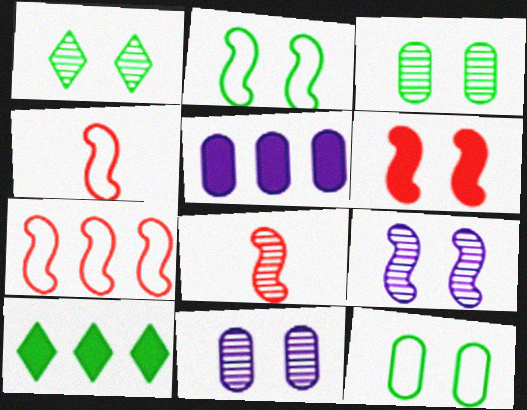[[1, 4, 5], 
[2, 6, 9], 
[4, 10, 11], 
[6, 7, 8]]